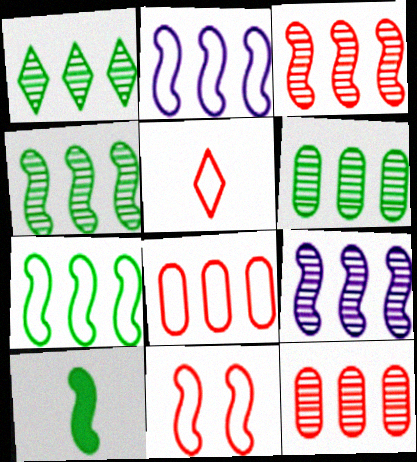[[1, 4, 6], 
[1, 9, 12], 
[3, 4, 9], 
[5, 8, 11], 
[9, 10, 11]]